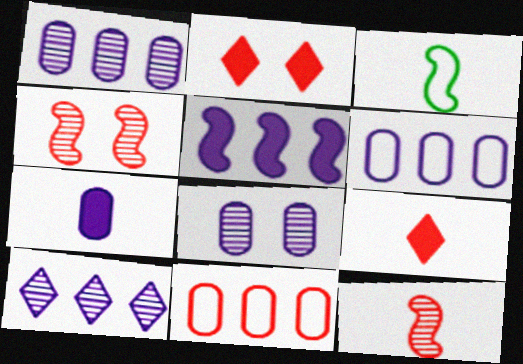[[1, 2, 3], 
[2, 11, 12], 
[3, 4, 5], 
[4, 9, 11], 
[5, 6, 10], 
[6, 7, 8]]